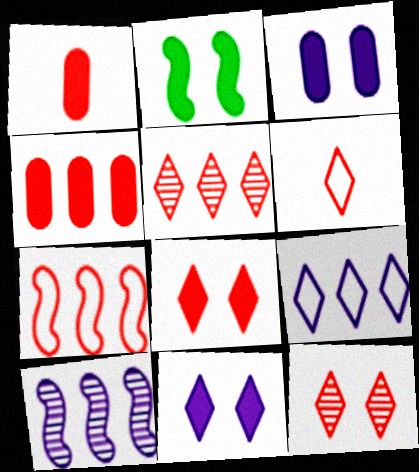[[1, 7, 12], 
[2, 3, 8], 
[4, 5, 7], 
[5, 6, 8]]